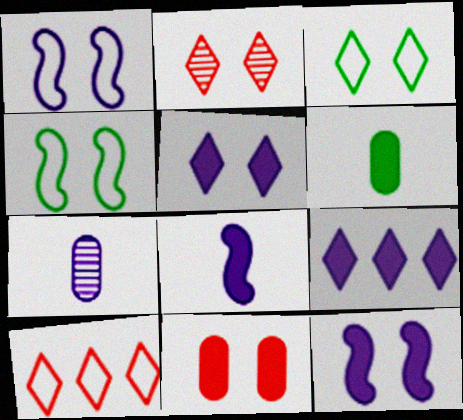[[1, 7, 9], 
[2, 3, 5]]